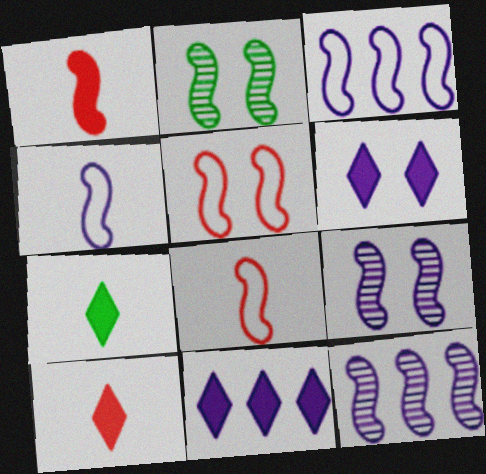[[1, 2, 3]]